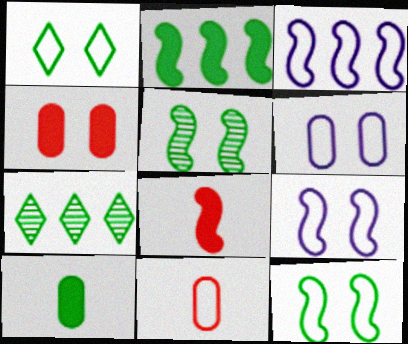[[1, 3, 11], 
[3, 5, 8], 
[6, 7, 8], 
[7, 10, 12]]